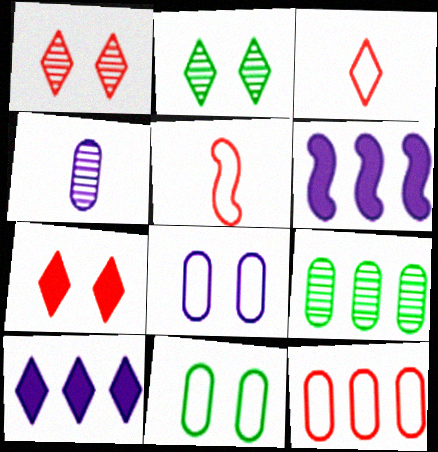[[2, 3, 10]]